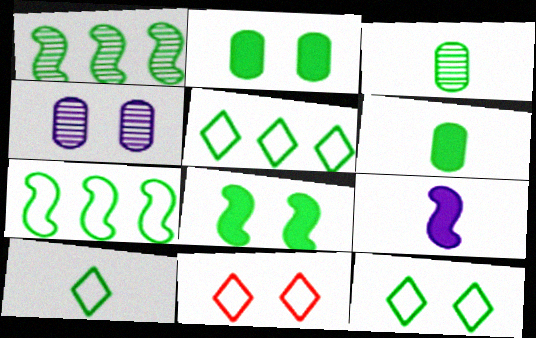[[1, 2, 10], 
[1, 6, 12], 
[3, 5, 8], 
[4, 8, 11], 
[5, 10, 12]]